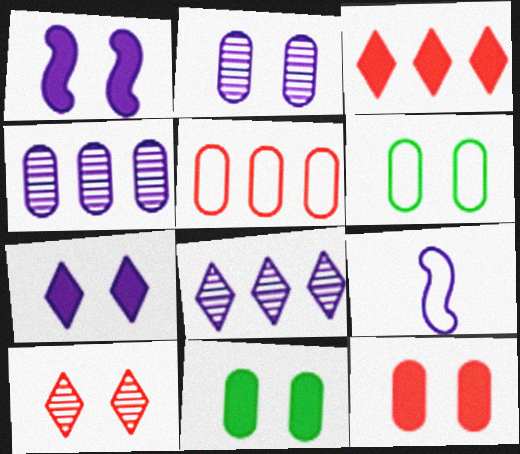[[1, 6, 10], 
[2, 6, 12], 
[4, 7, 9]]